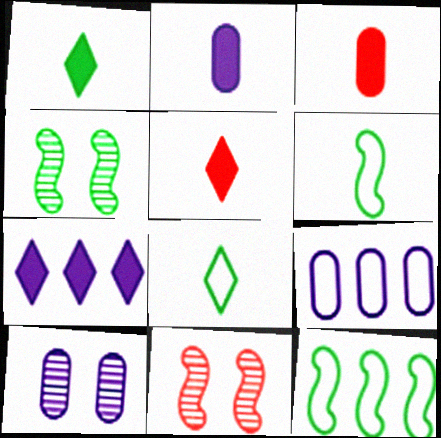[[1, 9, 11], 
[2, 9, 10], 
[4, 5, 9], 
[5, 10, 12]]